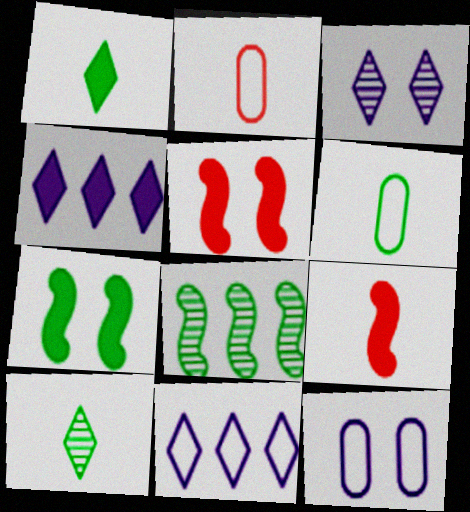[]